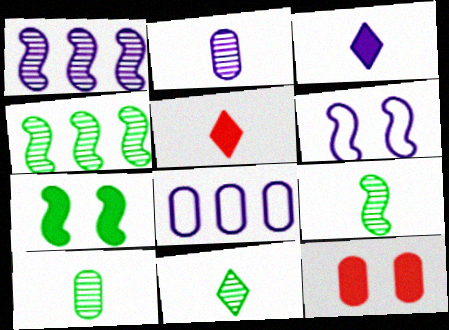[[8, 10, 12], 
[9, 10, 11]]